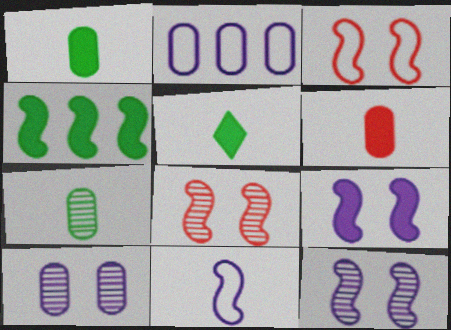[[2, 5, 8], 
[4, 8, 11]]